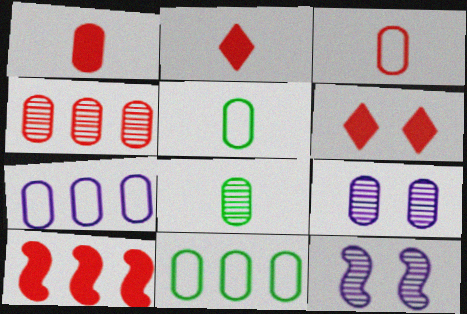[[1, 6, 10], 
[1, 9, 11], 
[2, 11, 12], 
[4, 8, 9]]